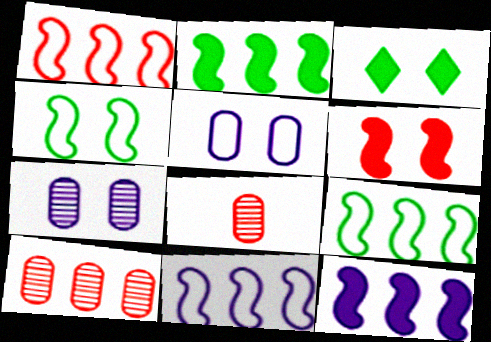[[1, 9, 11], 
[3, 8, 11]]